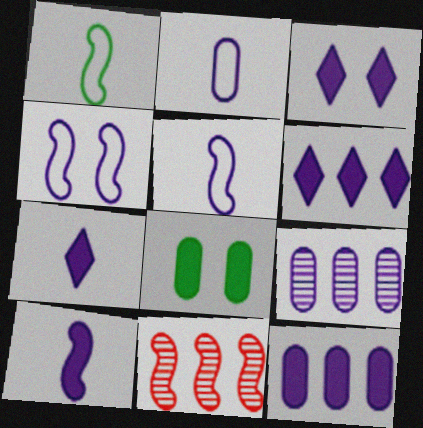[[3, 5, 9], 
[3, 6, 7], 
[3, 10, 12], 
[4, 7, 9]]